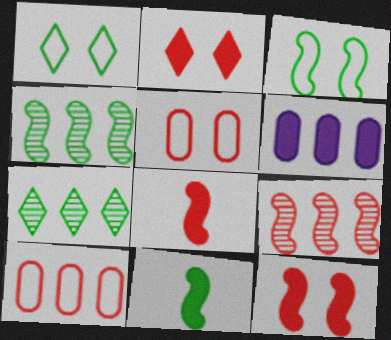[[2, 6, 11], 
[3, 4, 11]]